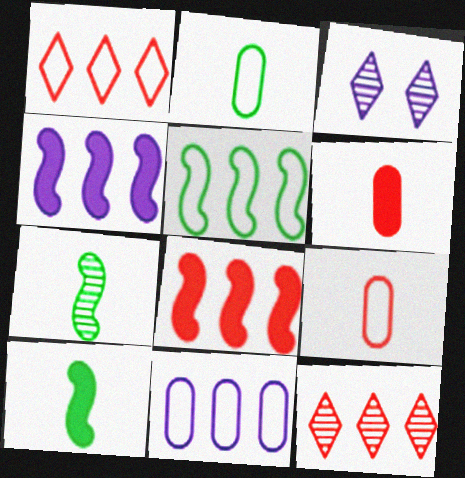[[1, 5, 11], 
[2, 3, 8], 
[3, 5, 6]]